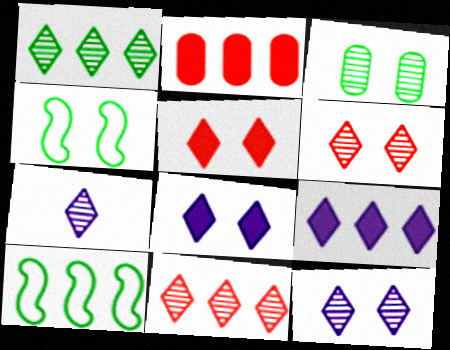[[1, 6, 7], 
[2, 4, 7]]